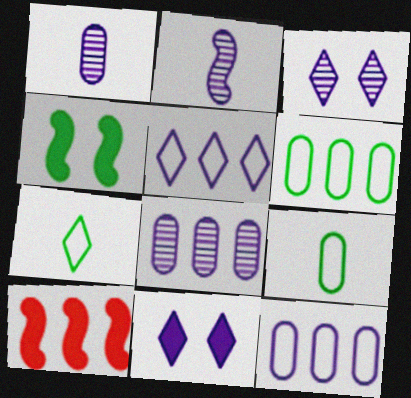[[2, 3, 8], 
[2, 11, 12], 
[3, 9, 10]]